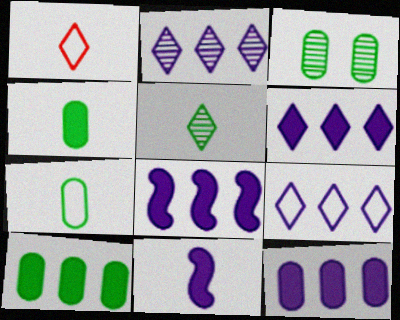[[1, 3, 8], 
[2, 6, 9], 
[3, 7, 10], 
[6, 8, 12]]